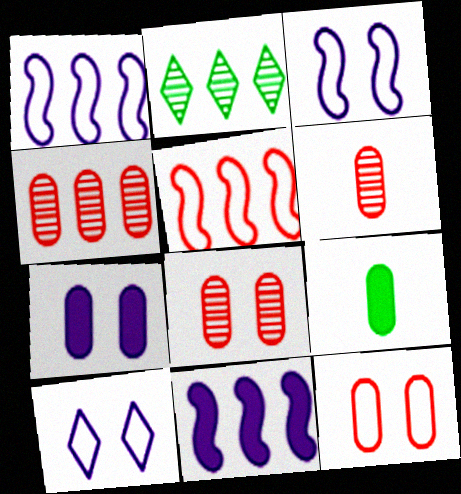[[4, 6, 8]]